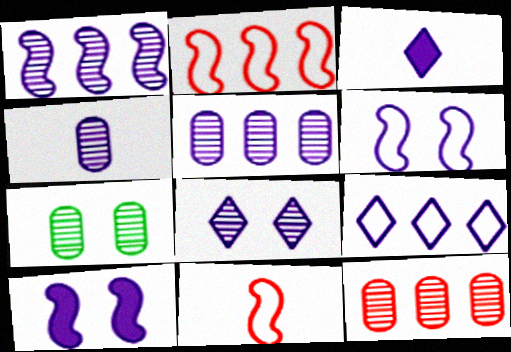[[1, 4, 8], 
[2, 3, 7], 
[3, 5, 6], 
[3, 8, 9], 
[4, 7, 12], 
[4, 9, 10]]